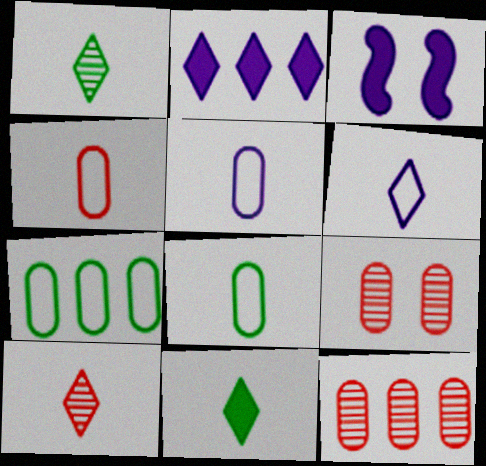[[3, 7, 10], 
[4, 5, 8], 
[6, 10, 11]]